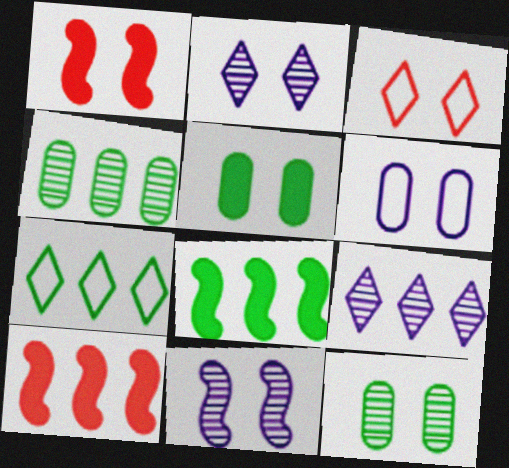[[3, 5, 11], 
[4, 7, 8]]